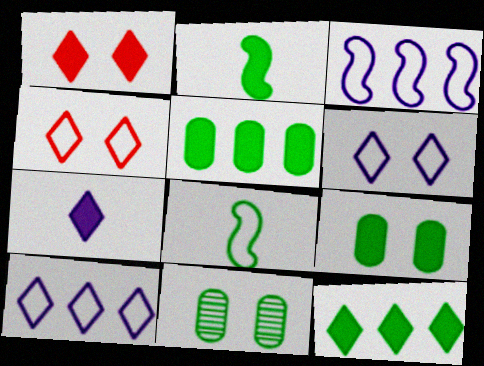[[1, 7, 12], 
[2, 9, 12], 
[8, 11, 12]]